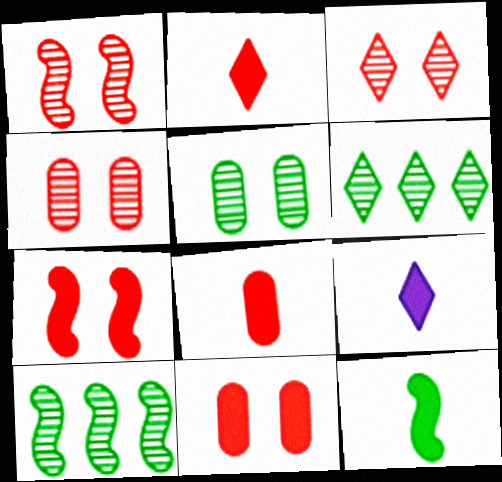[[1, 3, 4], 
[8, 9, 12]]